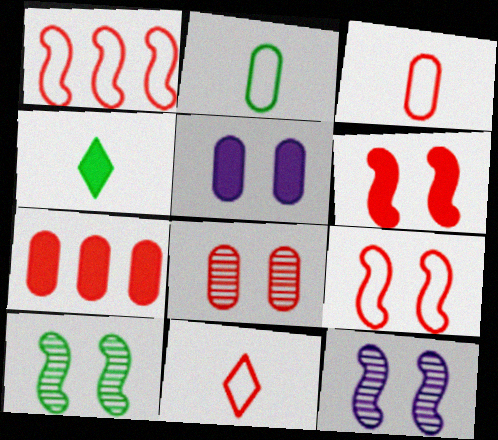[[3, 7, 8]]